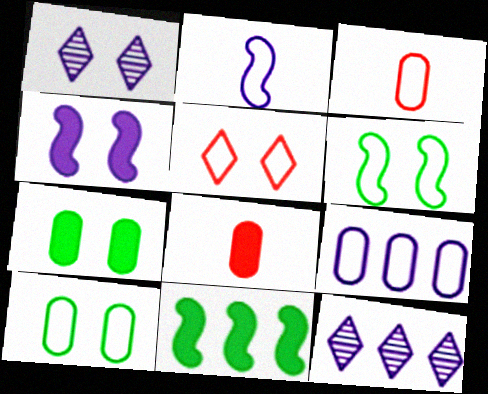[[1, 3, 11], 
[3, 9, 10], 
[6, 8, 12]]